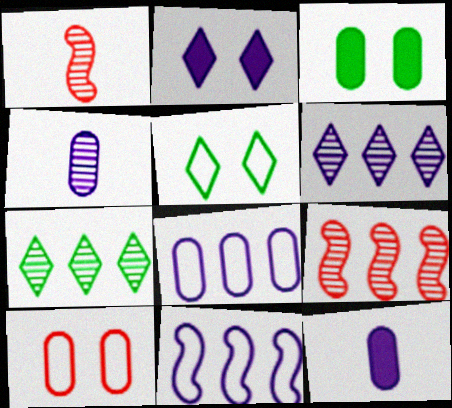[[2, 4, 11], 
[5, 9, 12]]